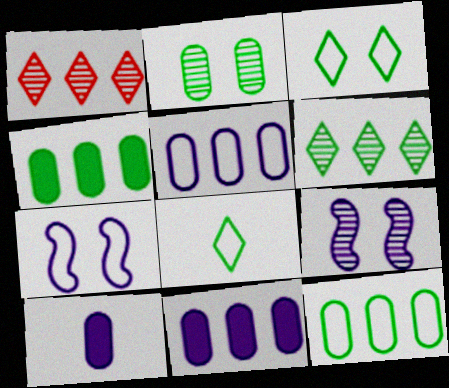[]